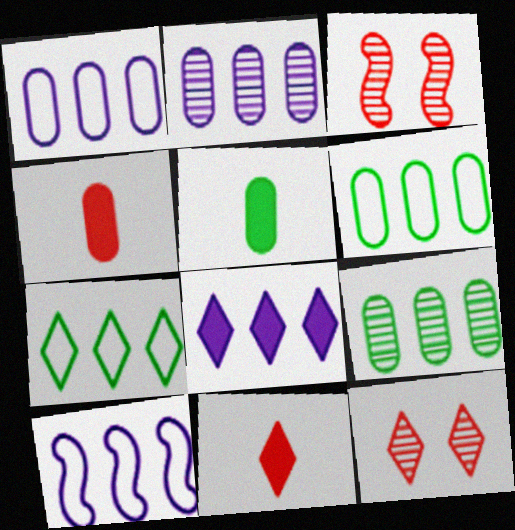[[2, 8, 10], 
[5, 10, 12]]